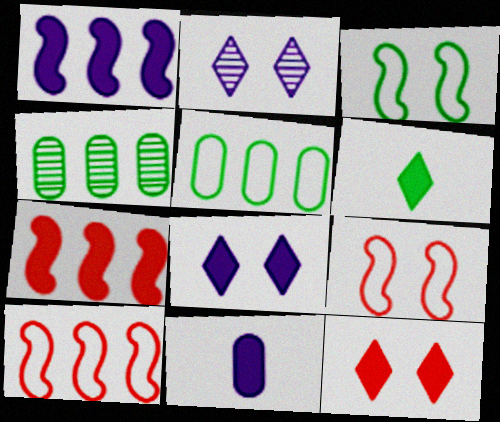[[1, 8, 11], 
[3, 4, 6]]